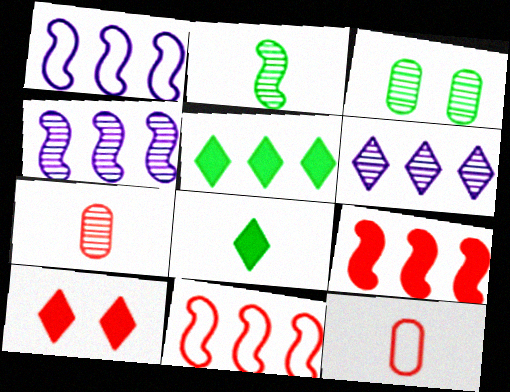[[7, 10, 11]]